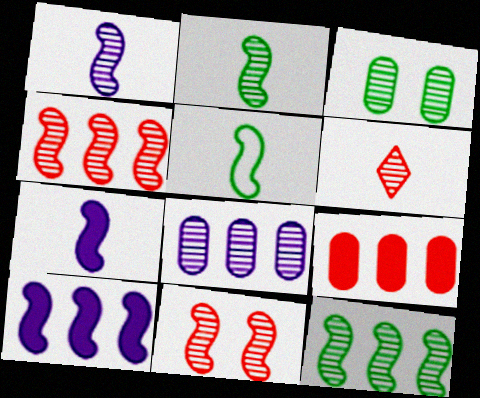[[1, 11, 12], 
[5, 10, 11]]